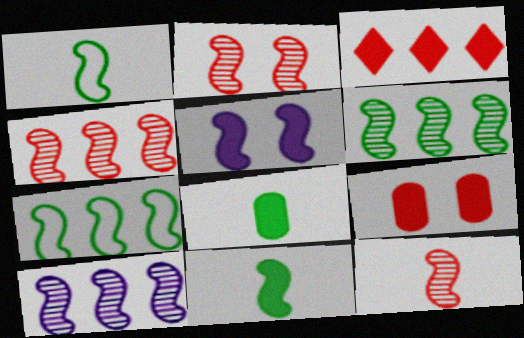[[1, 4, 5], 
[2, 4, 12], 
[3, 5, 8], 
[4, 6, 10], 
[5, 7, 12]]